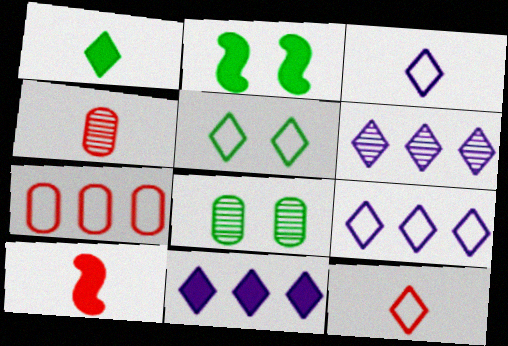[[2, 4, 9], 
[2, 5, 8], 
[4, 10, 12], 
[5, 9, 12], 
[6, 9, 11], 
[8, 9, 10]]